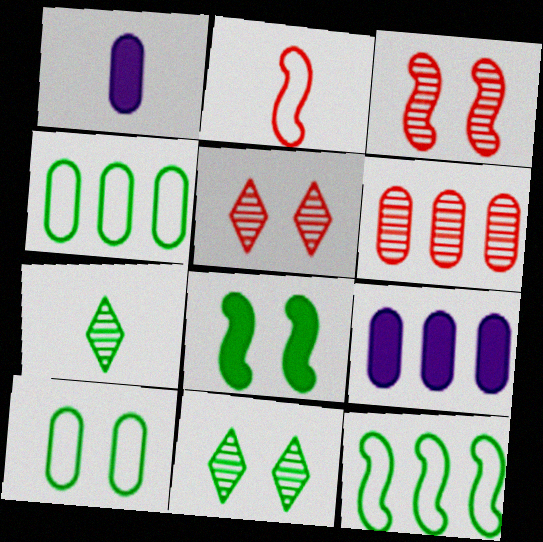[[1, 2, 7], 
[1, 5, 12], 
[1, 6, 10], 
[2, 9, 11], 
[4, 6, 9], 
[4, 7, 8], 
[8, 10, 11]]